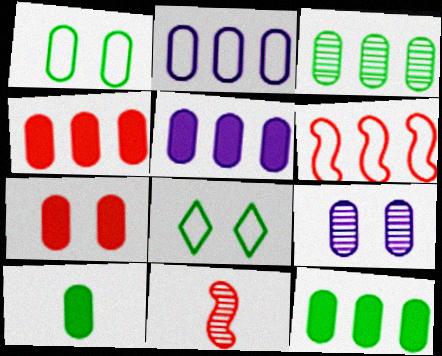[[1, 3, 10], 
[1, 7, 9], 
[2, 3, 4], 
[4, 5, 12], 
[5, 7, 10], 
[5, 8, 11]]